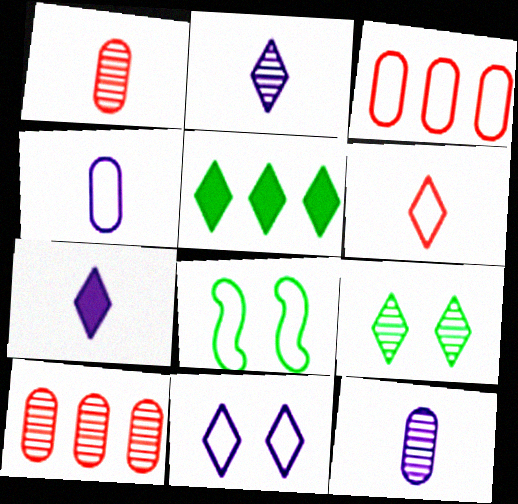[[7, 8, 10]]